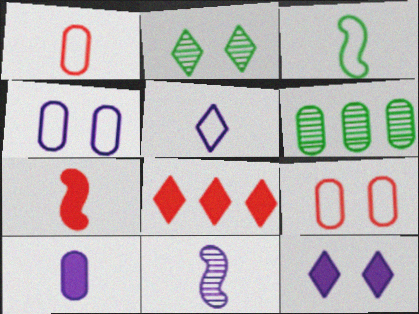[[1, 3, 5], 
[2, 5, 8], 
[3, 7, 11], 
[5, 10, 11], 
[6, 9, 10]]